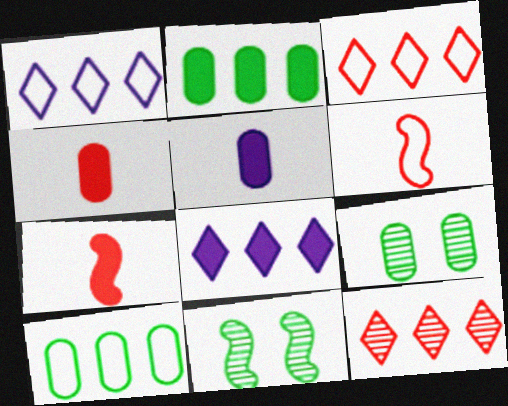[[1, 4, 11], 
[1, 7, 9], 
[3, 5, 11], 
[6, 8, 9]]